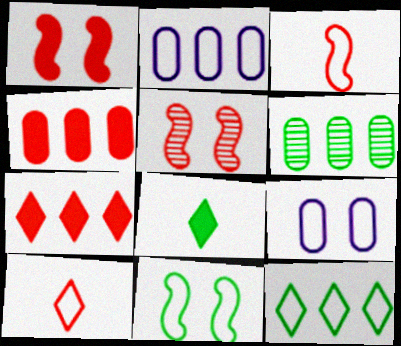[[2, 4, 6], 
[2, 5, 8], 
[2, 10, 11], 
[3, 9, 12], 
[4, 5, 10], 
[6, 8, 11]]